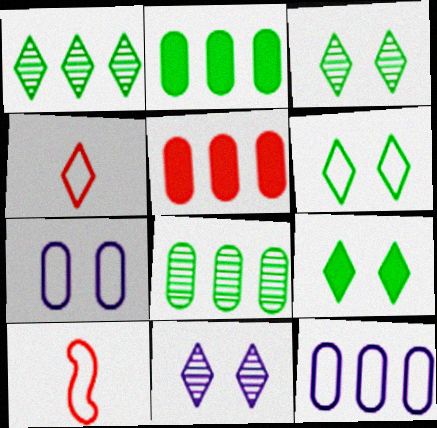[[2, 10, 11], 
[3, 6, 9], 
[5, 8, 12], 
[6, 10, 12]]